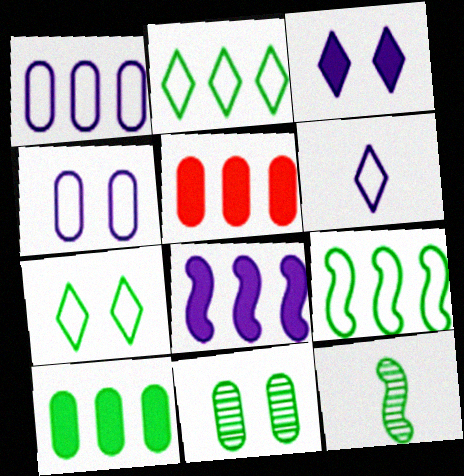[[7, 10, 12]]